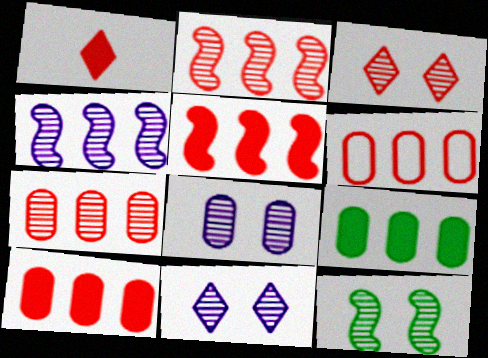[[3, 8, 12], 
[6, 7, 10]]